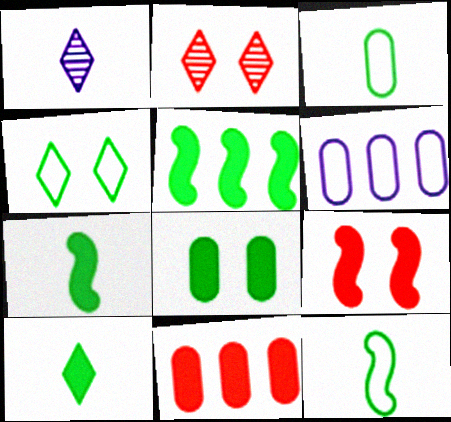[[2, 6, 7], 
[5, 8, 10]]